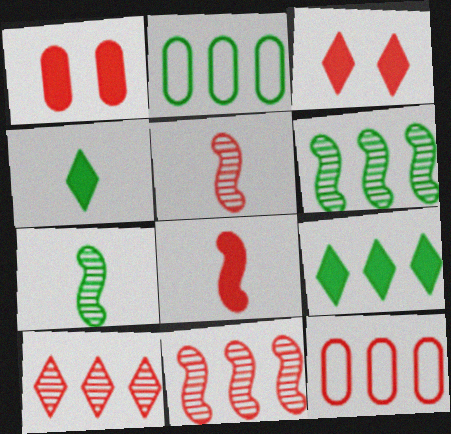[[2, 6, 9], 
[3, 5, 12]]